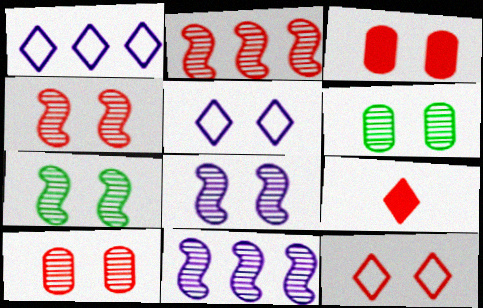[[3, 4, 12], 
[3, 5, 7], 
[4, 7, 8]]